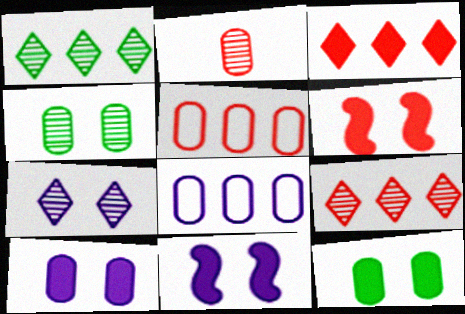[[2, 8, 12]]